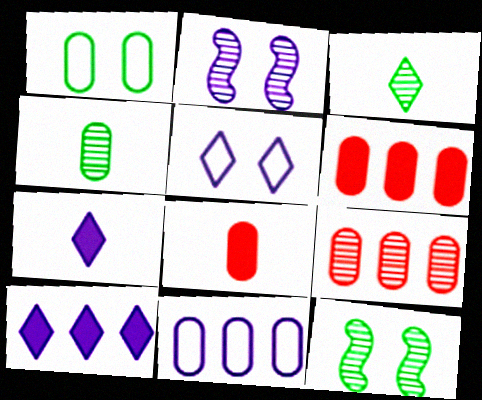[[2, 3, 9], 
[2, 7, 11]]